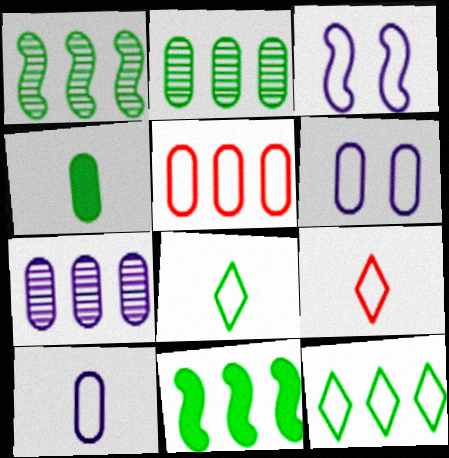[[2, 11, 12], 
[3, 5, 8]]